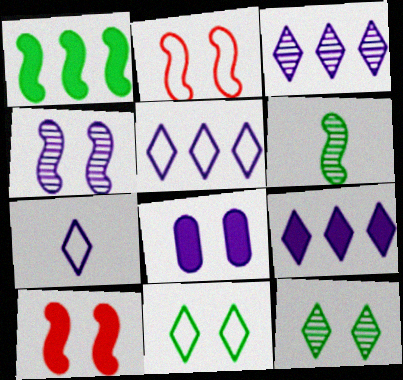[[2, 8, 12], 
[3, 5, 9]]